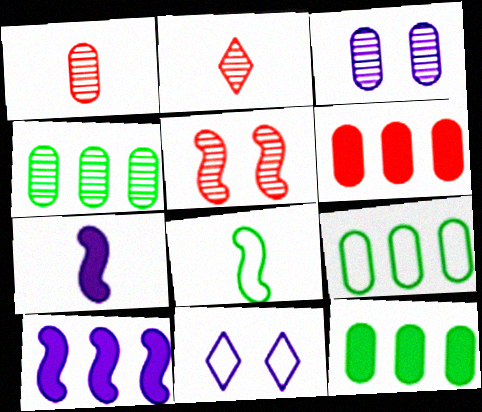[[1, 3, 4], 
[4, 9, 12], 
[5, 8, 10]]